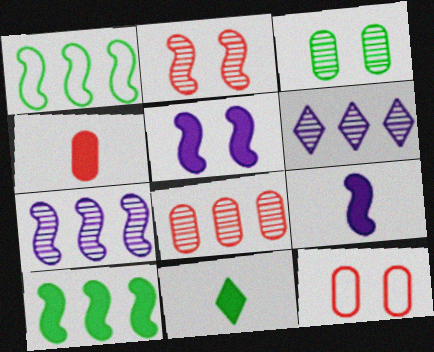[[1, 2, 9], 
[1, 3, 11], 
[4, 8, 12], 
[4, 9, 11], 
[7, 11, 12]]